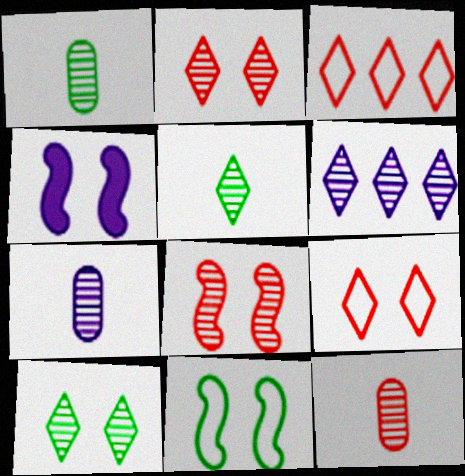[[1, 3, 4], 
[1, 6, 8], 
[1, 7, 12], 
[2, 5, 6], 
[4, 8, 11]]